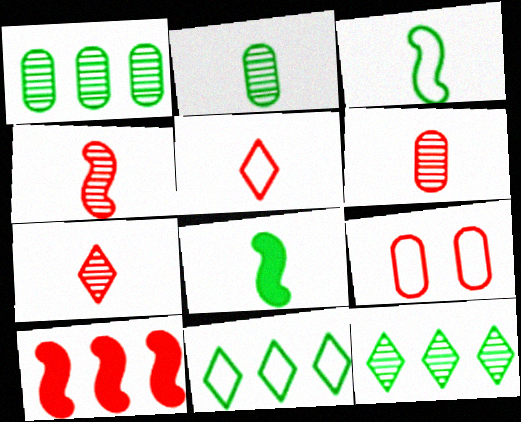[[4, 6, 7], 
[7, 9, 10]]